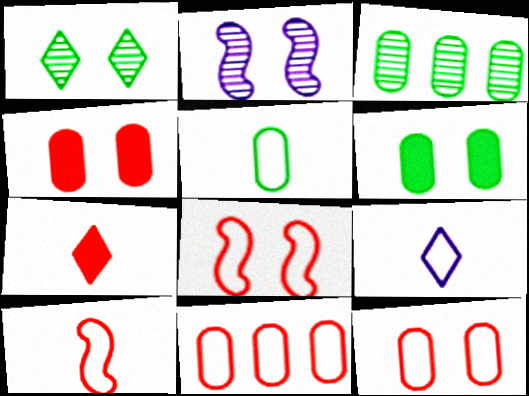[[3, 5, 6], 
[5, 9, 10]]